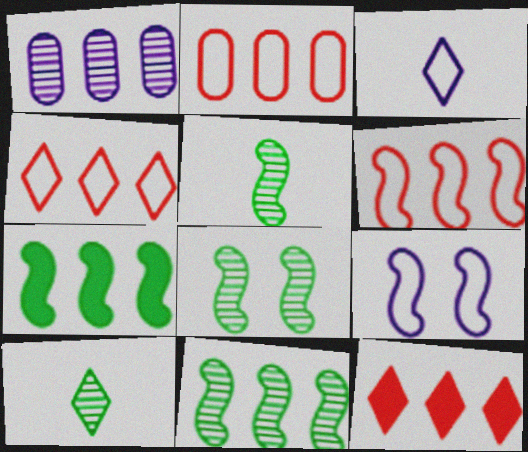[[1, 4, 7], 
[2, 4, 6], 
[5, 8, 11]]